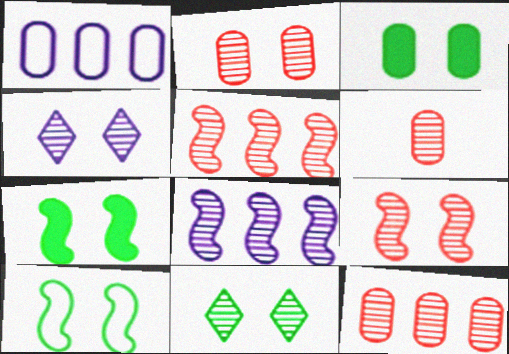[[1, 3, 6], 
[2, 6, 12], 
[3, 10, 11], 
[6, 8, 11]]